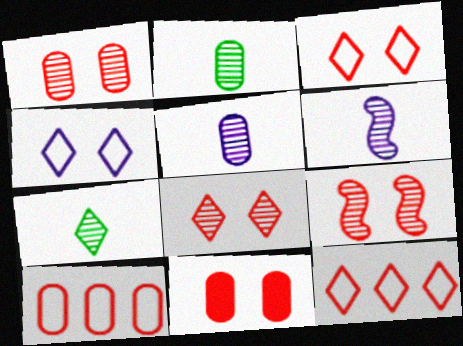[[1, 8, 9], 
[3, 9, 11]]